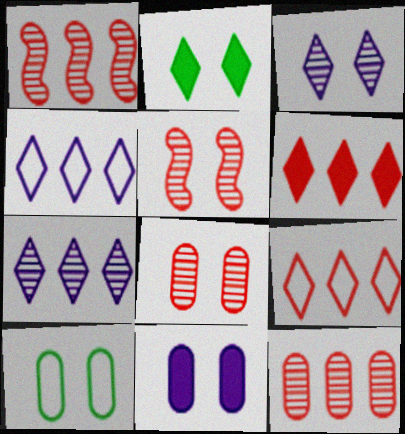[[8, 10, 11]]